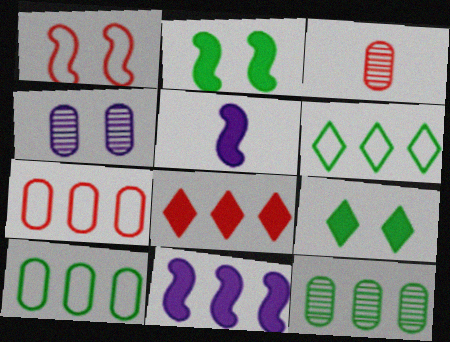[[1, 3, 8], 
[1, 4, 9], 
[3, 4, 12]]